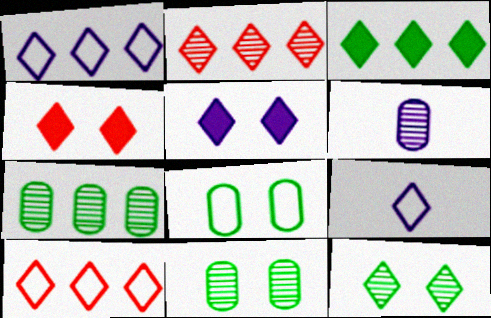[[1, 2, 3]]